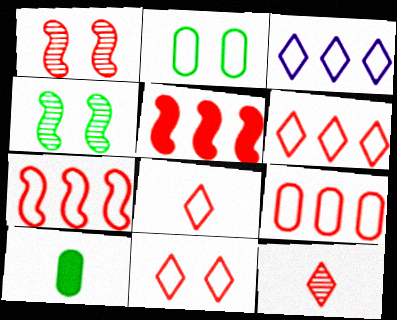[[1, 3, 10], 
[6, 7, 9], 
[6, 8, 11]]